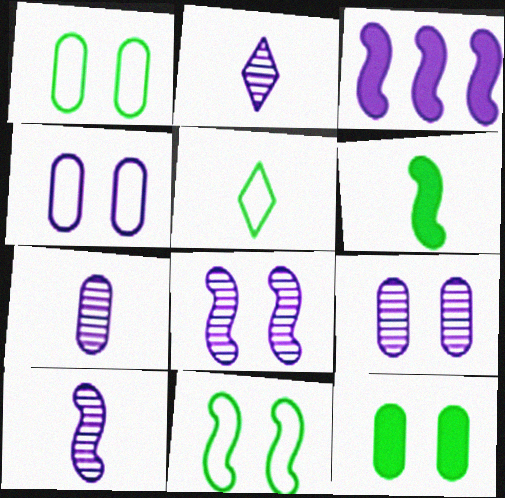[[2, 3, 4], 
[2, 7, 10]]